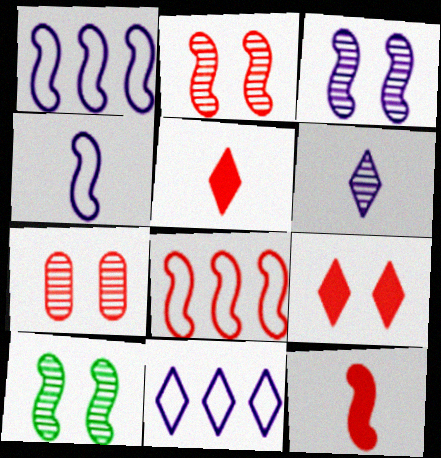[[1, 10, 12], 
[2, 3, 10], 
[2, 8, 12], 
[5, 7, 8]]